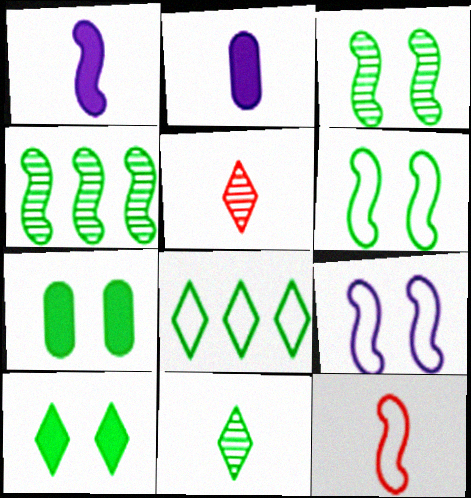[[2, 11, 12], 
[8, 10, 11]]